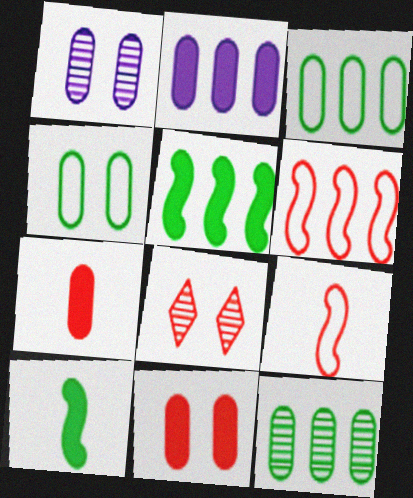[[1, 3, 7], 
[1, 4, 11], 
[6, 7, 8]]